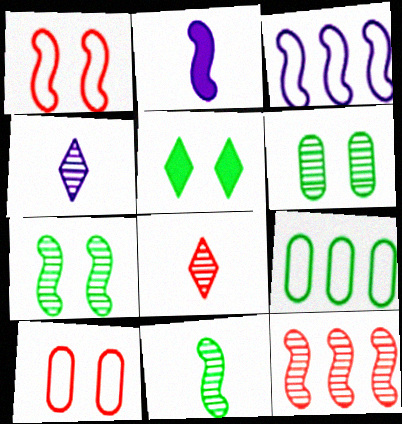[[4, 6, 12], 
[5, 9, 11]]